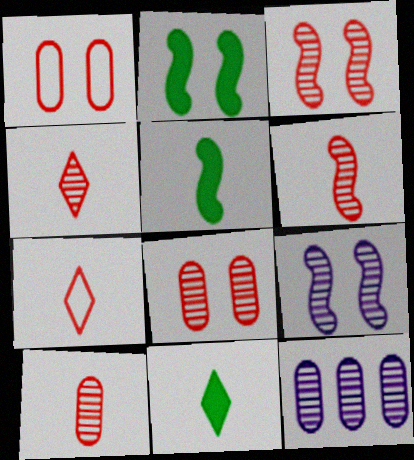[[2, 7, 12], 
[4, 6, 10]]